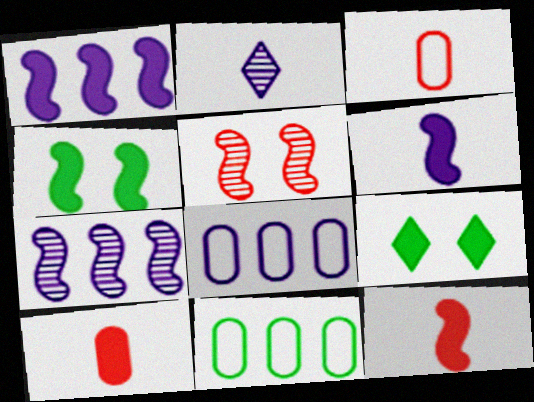[[1, 4, 12], 
[1, 9, 10], 
[3, 7, 9]]